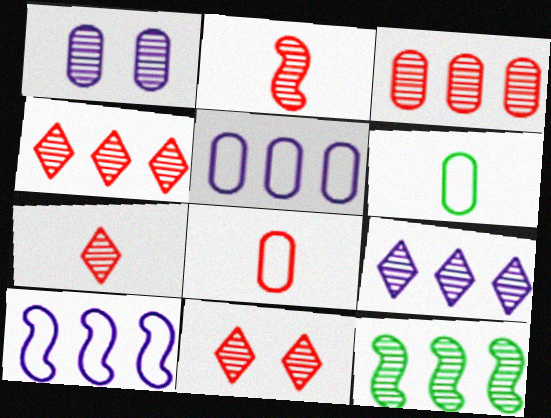[[1, 7, 12], 
[2, 3, 11], 
[3, 9, 12], 
[4, 7, 11]]